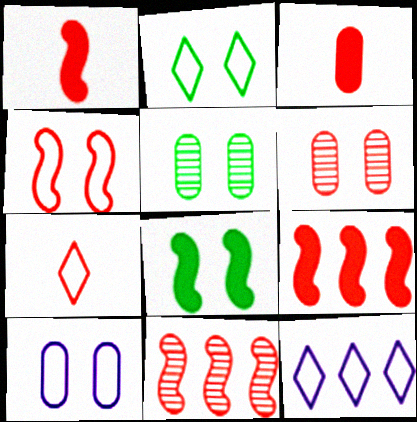[[1, 4, 11], 
[1, 5, 12], 
[2, 4, 10], 
[2, 5, 8], 
[2, 7, 12], 
[6, 7, 9]]